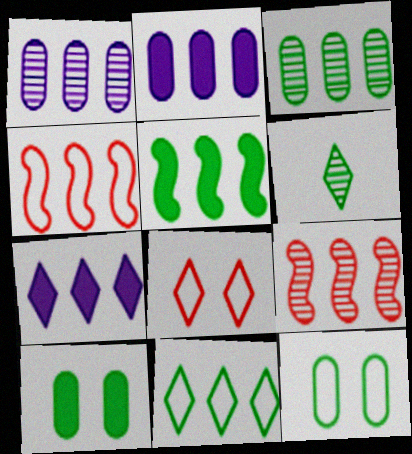[[2, 9, 11], 
[3, 4, 7], 
[3, 5, 11], 
[5, 6, 12], 
[6, 7, 8]]